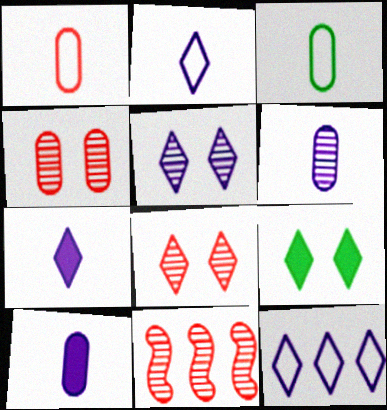[[5, 7, 12]]